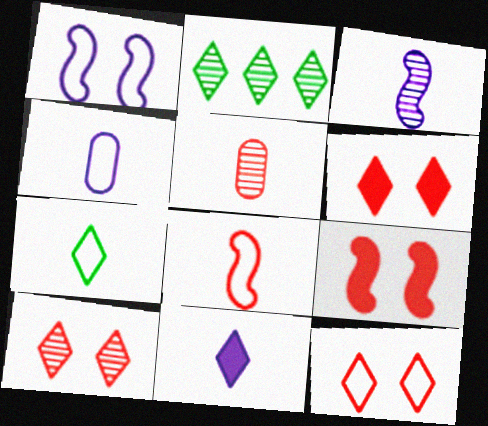[[2, 4, 9], 
[2, 11, 12], 
[3, 4, 11], 
[4, 7, 8], 
[6, 10, 12]]